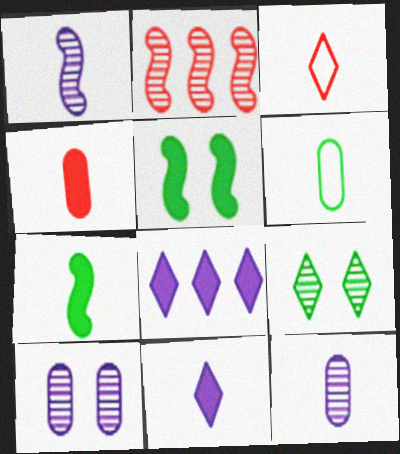[[2, 9, 12], 
[3, 7, 12], 
[3, 8, 9], 
[4, 5, 8], 
[4, 6, 12], 
[4, 7, 11]]